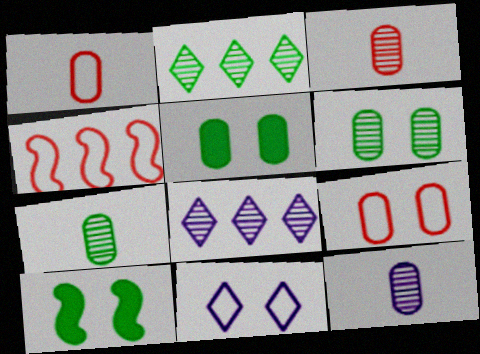[[1, 8, 10], 
[3, 7, 12]]